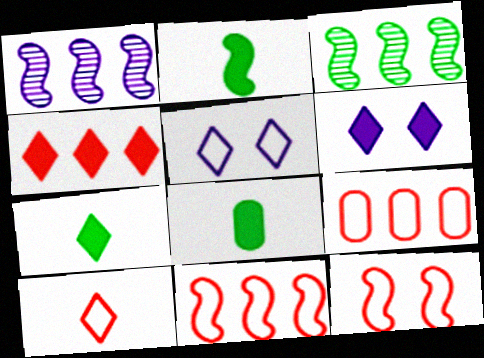[[1, 2, 12], 
[2, 7, 8], 
[4, 6, 7], 
[9, 10, 12]]